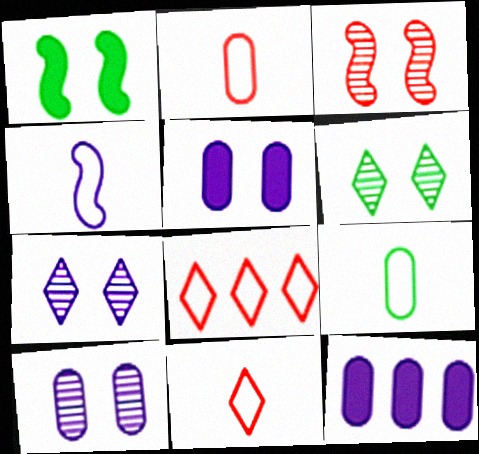[[3, 6, 10], 
[4, 7, 12], 
[4, 9, 11]]